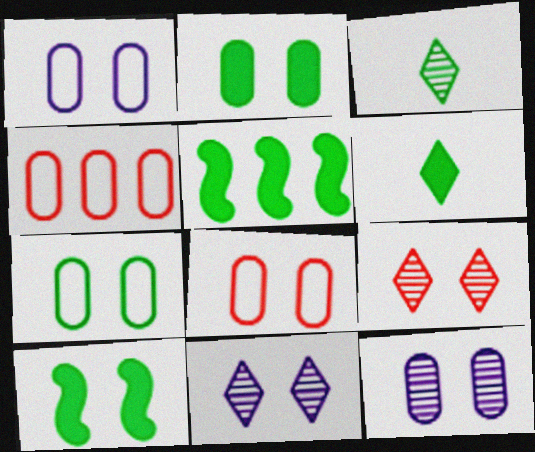[[1, 7, 8], 
[1, 9, 10], 
[2, 5, 6], 
[2, 8, 12], 
[3, 5, 7], 
[8, 10, 11]]